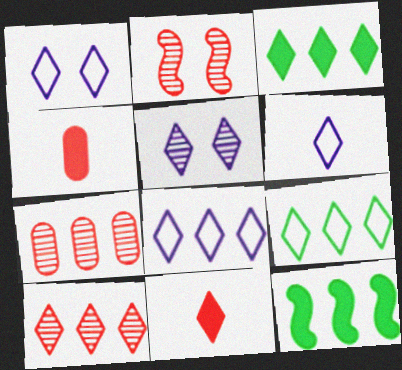[[1, 6, 8], 
[3, 8, 10], 
[5, 9, 11], 
[7, 8, 12]]